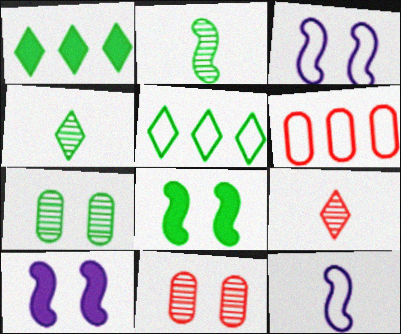[[1, 11, 12], 
[4, 6, 10]]